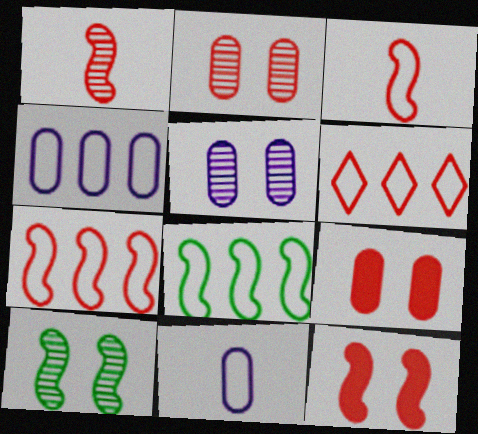[[1, 6, 9], 
[1, 7, 12], 
[4, 6, 8]]